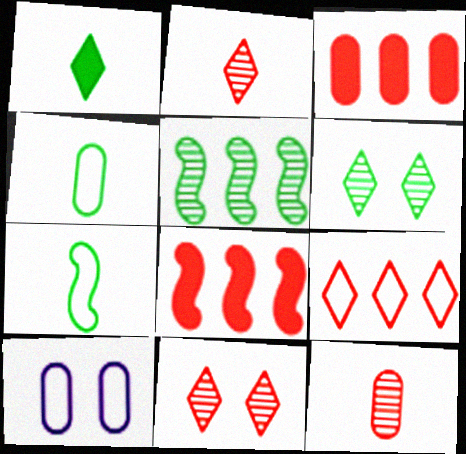[[7, 9, 10]]